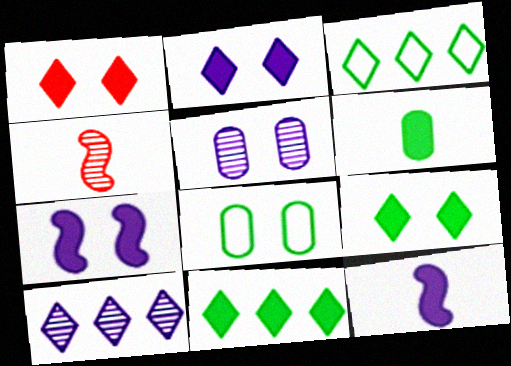[[1, 2, 9]]